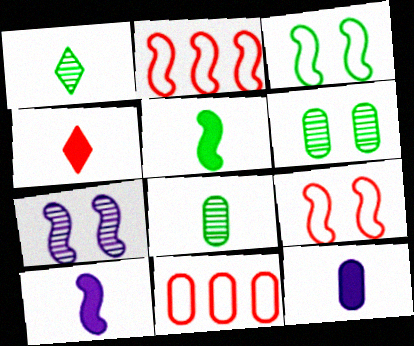[[2, 5, 7], 
[4, 5, 12], 
[6, 11, 12]]